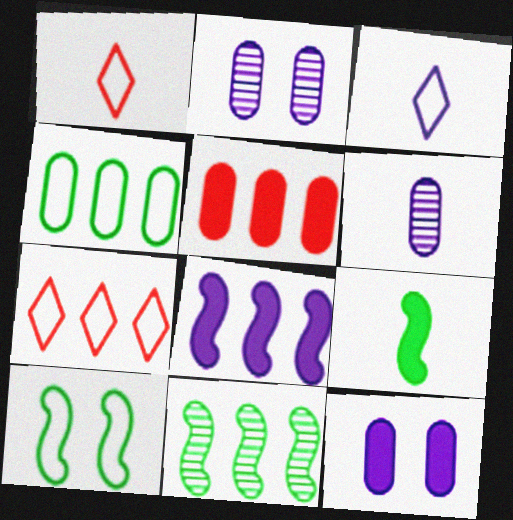[[1, 6, 9], 
[1, 11, 12], 
[2, 3, 8], 
[2, 7, 9], 
[9, 10, 11]]